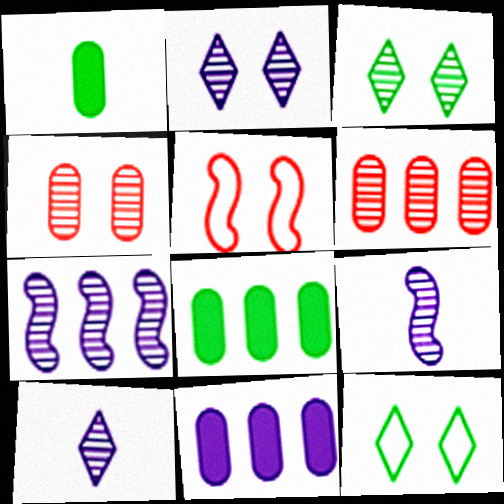[[3, 6, 9], 
[5, 8, 10]]